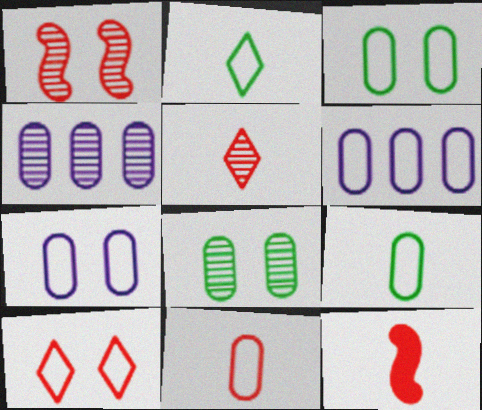[[3, 6, 11], 
[5, 11, 12]]